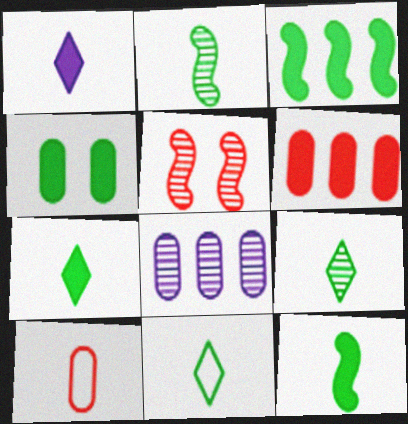[[1, 2, 10], 
[3, 4, 7], 
[4, 8, 10], 
[5, 8, 9], 
[7, 9, 11]]